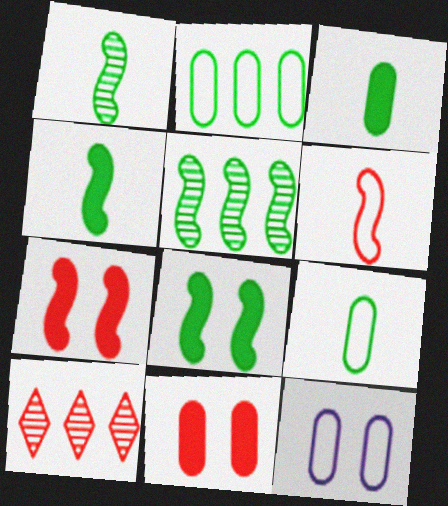[[4, 10, 12], 
[6, 10, 11]]